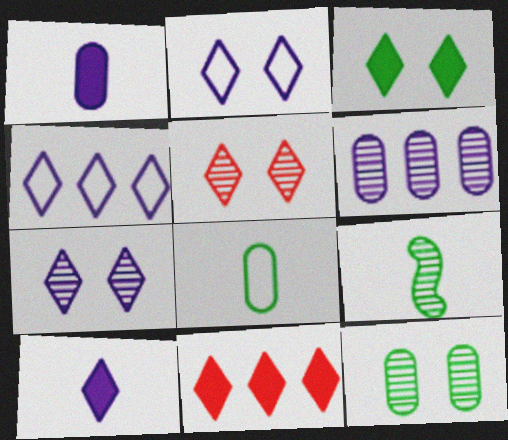[[2, 3, 5], 
[3, 10, 11], 
[4, 7, 10], 
[5, 6, 9]]